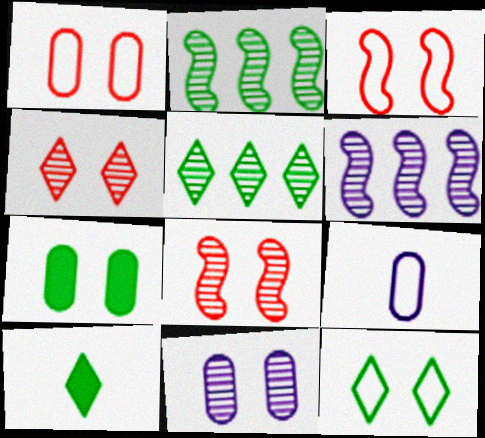[[1, 6, 10], 
[1, 7, 11], 
[5, 10, 12]]